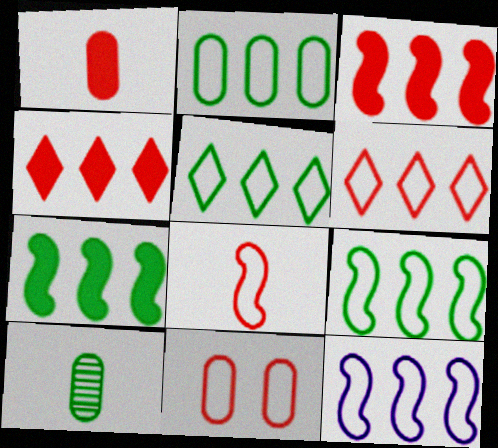[[2, 5, 9], 
[2, 6, 12], 
[6, 8, 11]]